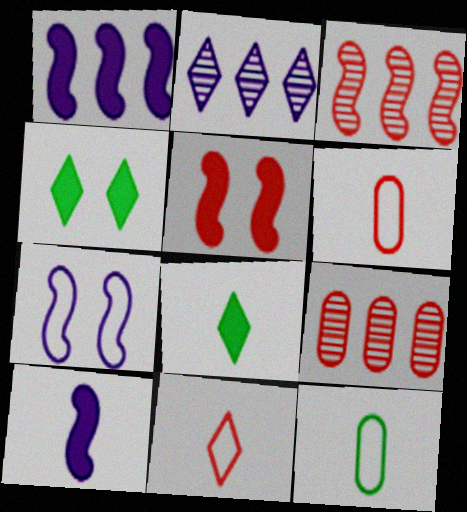[[2, 4, 11], 
[2, 5, 12], 
[5, 9, 11], 
[7, 8, 9]]